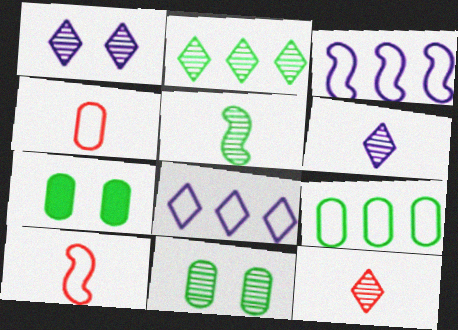[[1, 2, 12], 
[2, 5, 11], 
[3, 7, 12]]